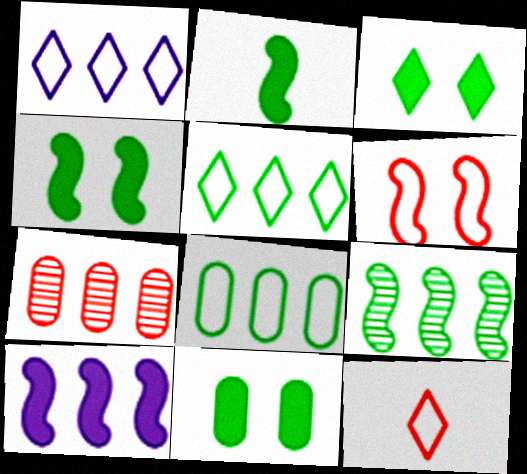[[3, 4, 11], 
[5, 7, 10]]